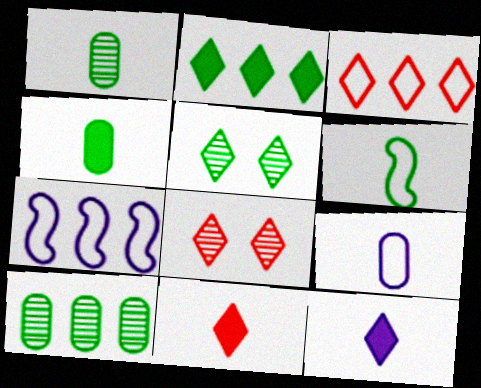[[3, 5, 12], 
[3, 8, 11], 
[4, 7, 8]]